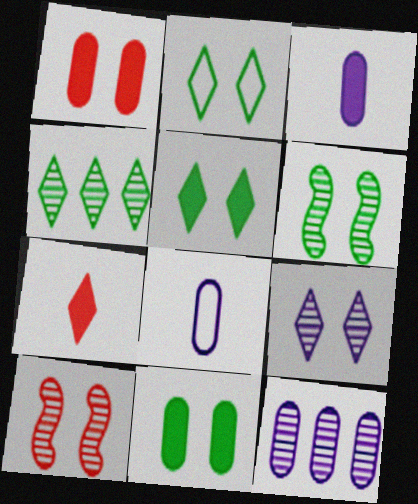[[2, 6, 11]]